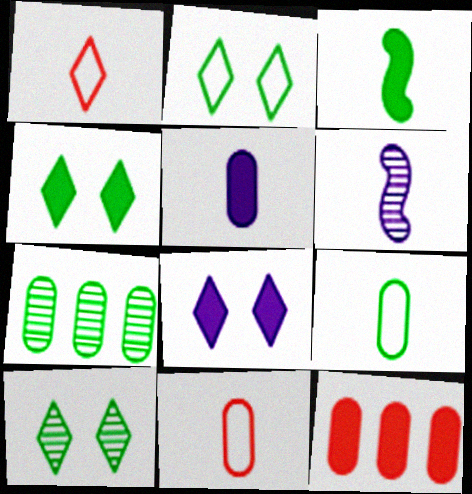[[2, 3, 7], 
[2, 4, 10], 
[2, 6, 12], 
[3, 8, 12]]